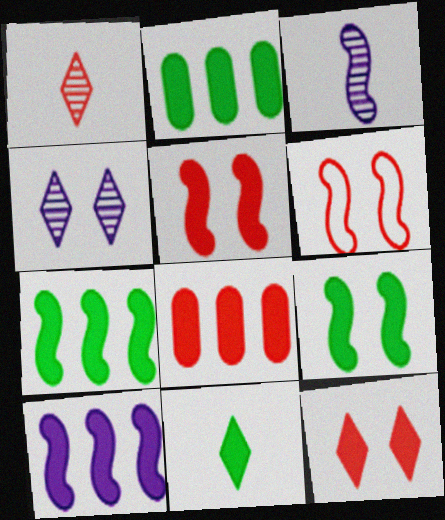[[1, 6, 8], 
[2, 9, 11], 
[3, 6, 7]]